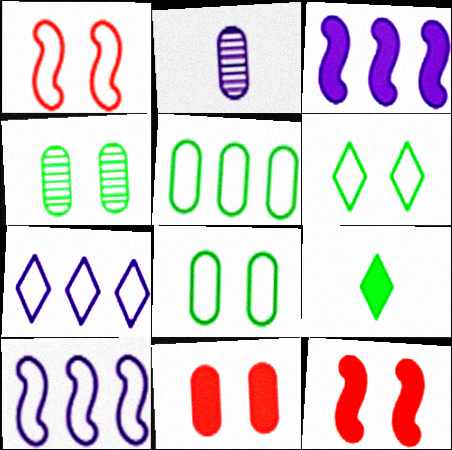[[2, 5, 11], 
[3, 9, 11]]